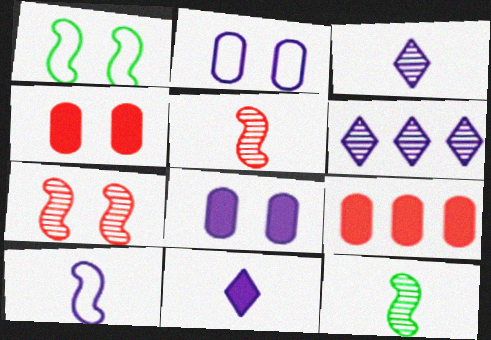[[1, 3, 9], 
[6, 8, 10]]